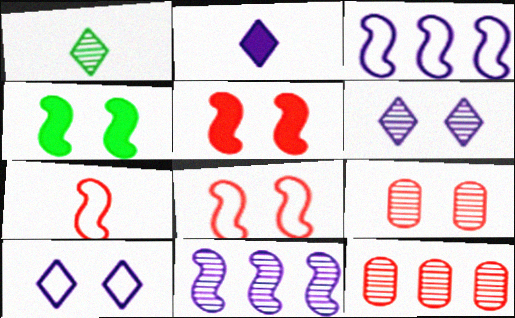[[1, 9, 11], 
[4, 7, 11], 
[4, 9, 10]]